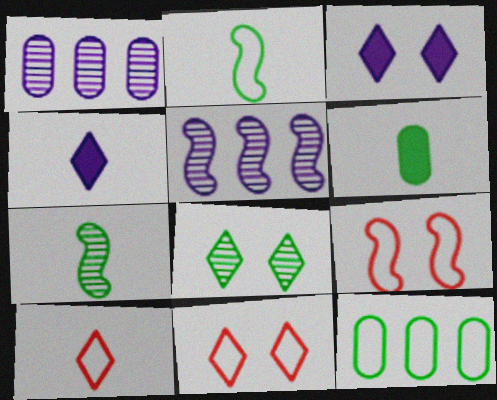[[3, 8, 11], 
[5, 6, 11]]